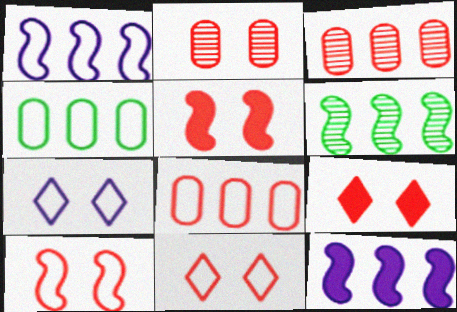[[2, 5, 11], 
[2, 9, 10]]